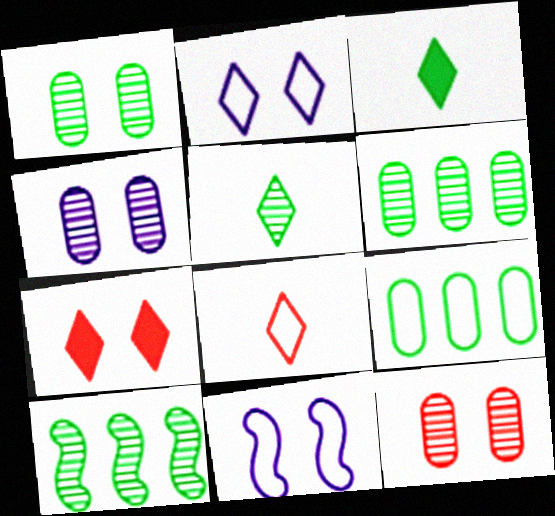[[1, 4, 12], 
[1, 5, 10], 
[1, 7, 11], 
[8, 9, 11]]